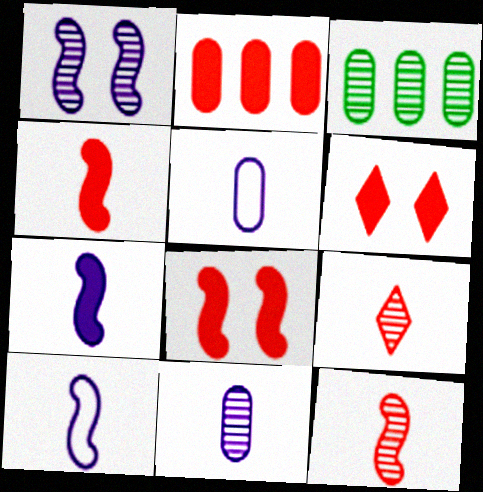[[1, 3, 9], 
[2, 4, 6], 
[3, 6, 10]]